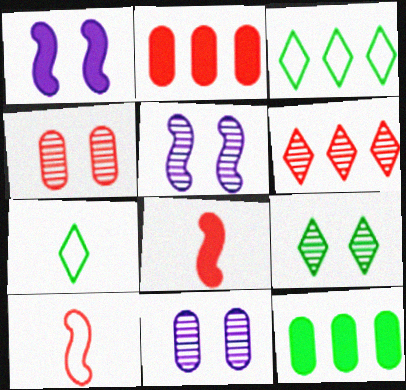[[2, 5, 7], 
[3, 8, 11], 
[4, 5, 9]]